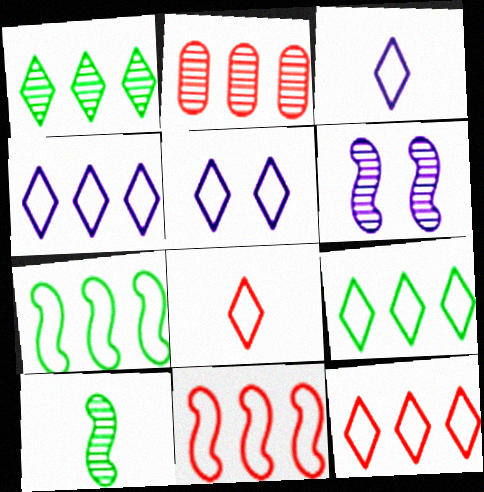[[3, 4, 5], 
[4, 9, 12], 
[5, 8, 9]]